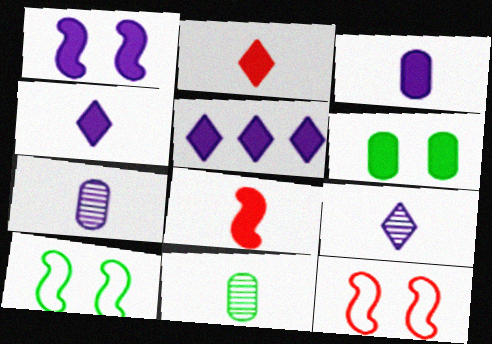[[1, 3, 5], 
[5, 6, 8], 
[5, 11, 12]]